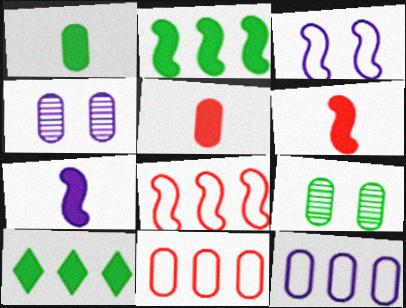[[1, 4, 11], 
[5, 9, 12]]